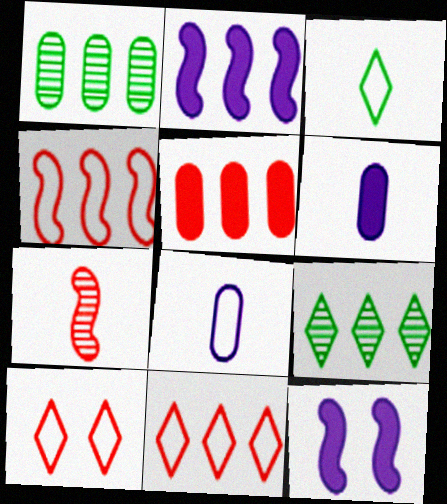[[1, 2, 11], 
[3, 6, 7], 
[5, 7, 10]]